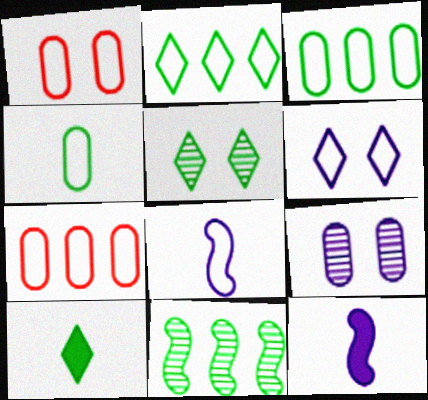[[1, 2, 8], 
[2, 5, 10], 
[5, 7, 12]]